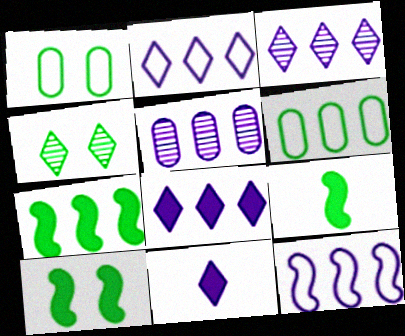[[1, 4, 10], 
[2, 3, 8], 
[4, 6, 9], 
[5, 8, 12], 
[7, 9, 10]]